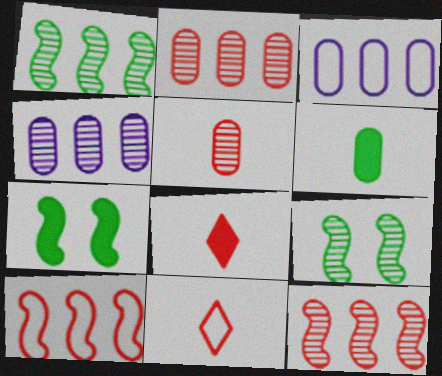[[3, 8, 9], 
[4, 7, 11]]